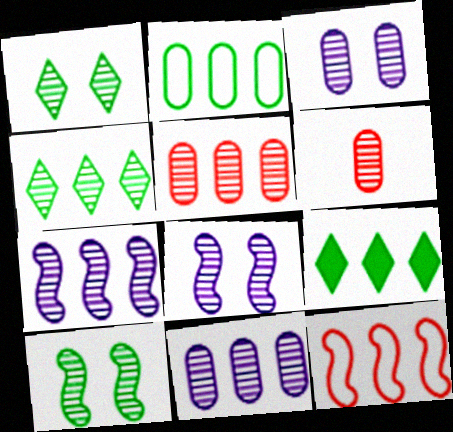[[1, 6, 7], 
[4, 5, 7], 
[4, 6, 8], 
[9, 11, 12]]